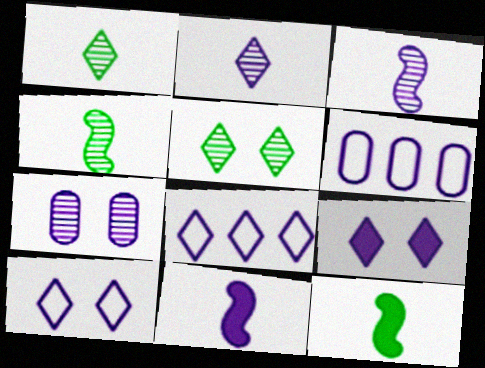[[2, 8, 9], 
[3, 6, 9], 
[7, 8, 11]]